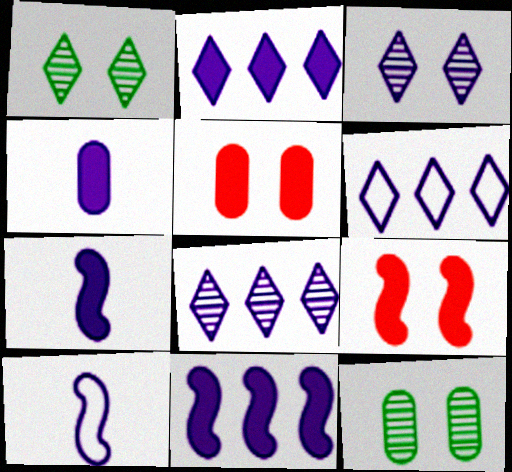[[2, 6, 8]]